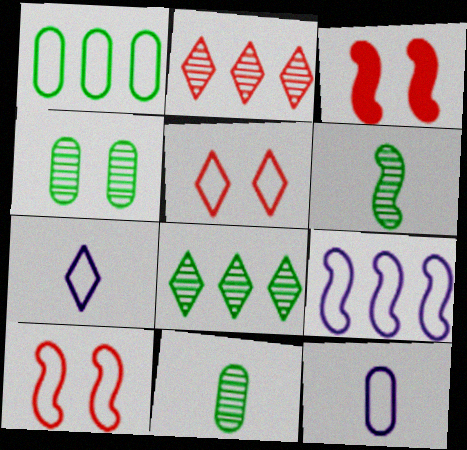[[1, 7, 10], 
[3, 6, 9], 
[3, 8, 12], 
[4, 6, 8]]